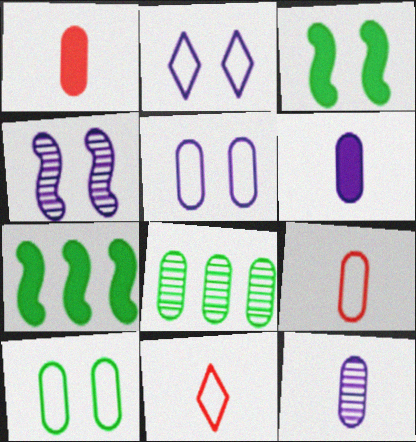[[1, 5, 8]]